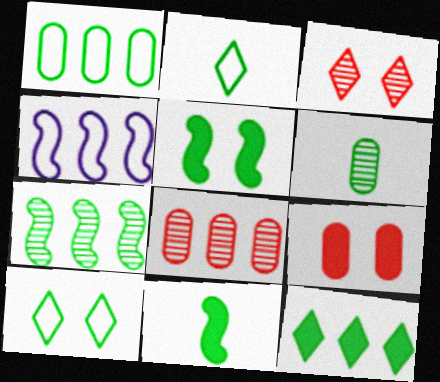[[1, 7, 12], 
[2, 6, 11], 
[4, 8, 12]]